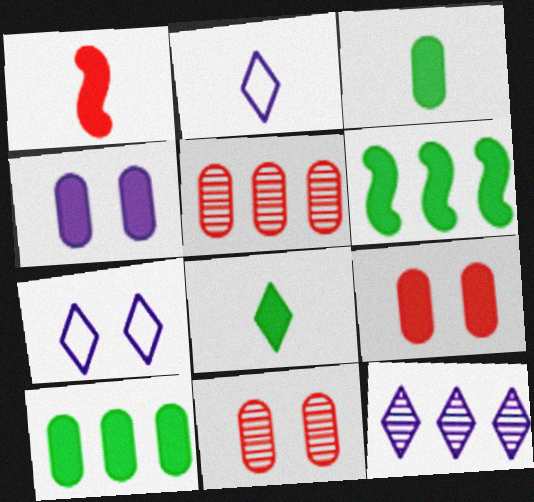[[2, 6, 11]]